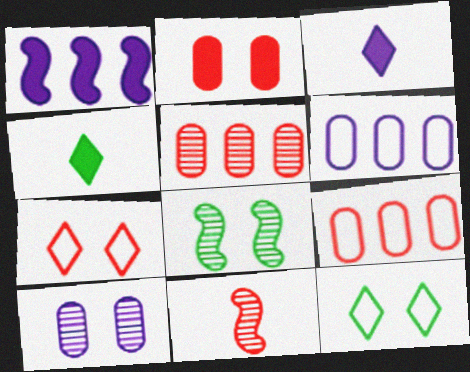[[1, 2, 4], 
[3, 8, 9]]